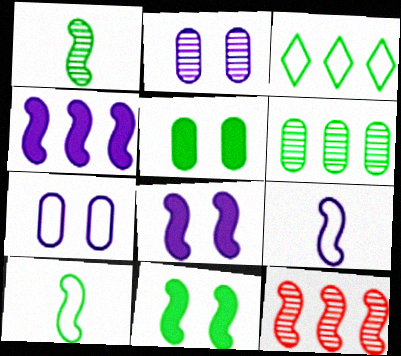[[1, 3, 5], 
[8, 10, 12], 
[9, 11, 12]]